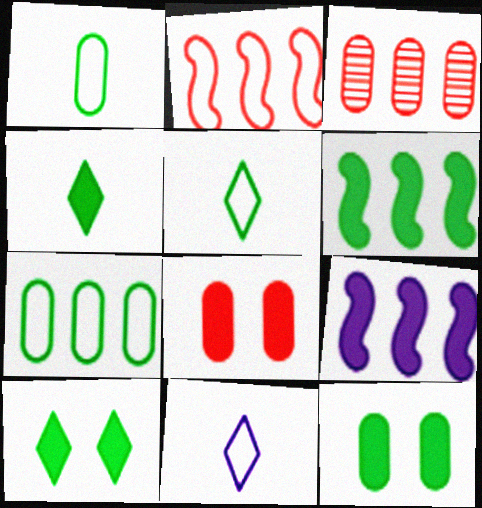[[4, 6, 12], 
[4, 8, 9]]